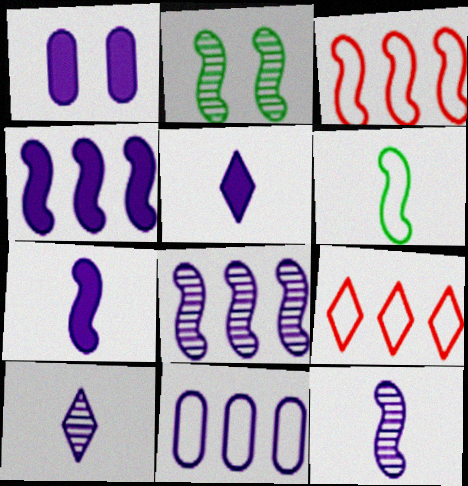[[1, 4, 5], 
[2, 3, 7]]